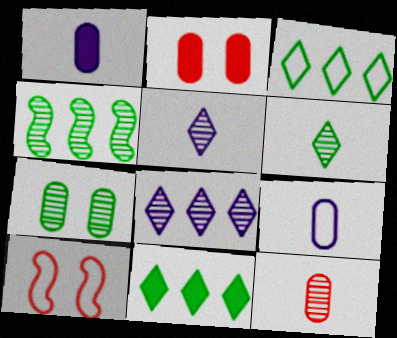[[3, 9, 10], 
[4, 6, 7]]